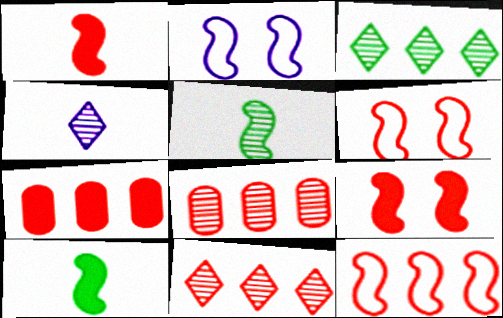[[7, 11, 12]]